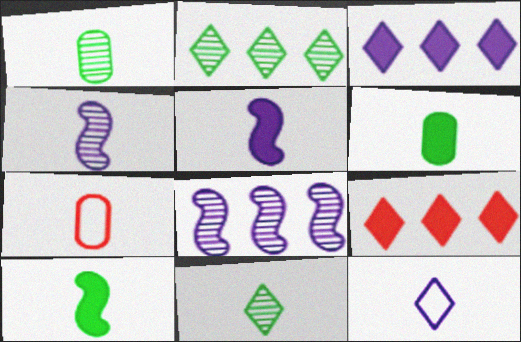[[5, 7, 11]]